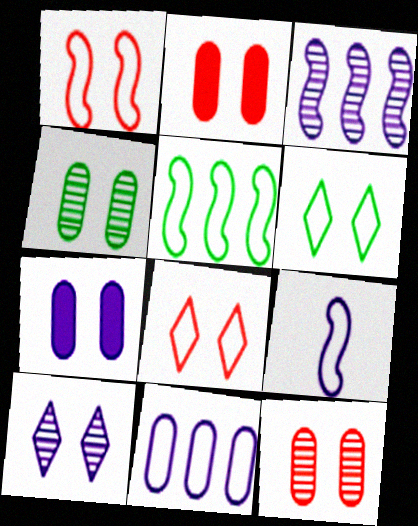[[1, 5, 9]]